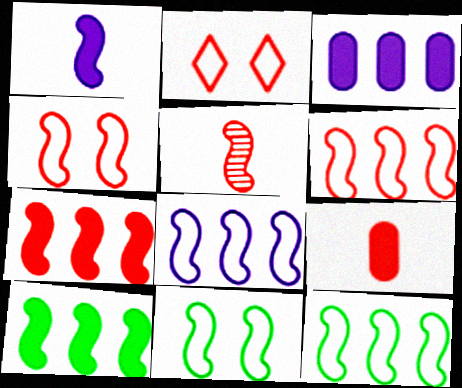[[4, 5, 7], 
[6, 8, 12]]